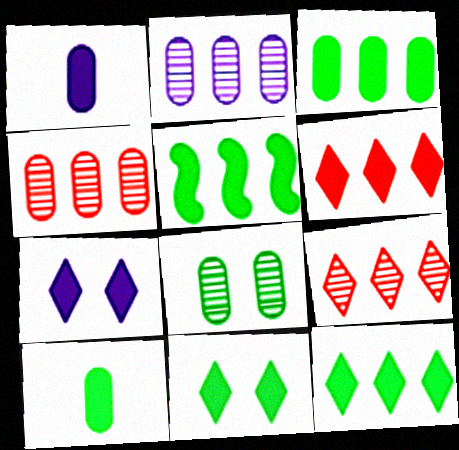[[3, 5, 12], 
[5, 10, 11]]